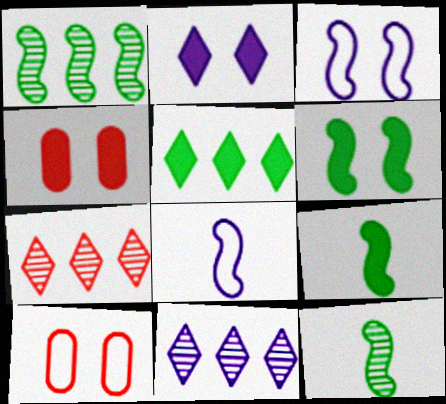[[2, 4, 6], 
[9, 10, 11]]